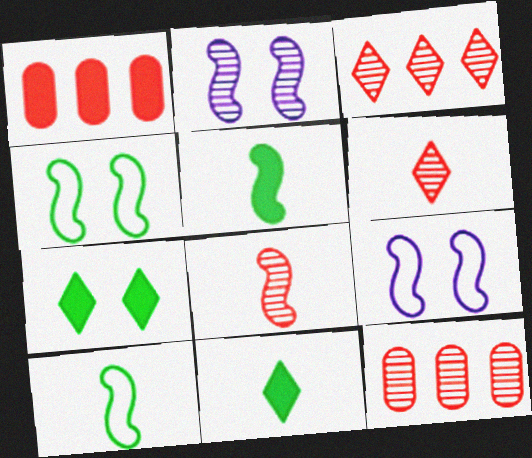[[9, 11, 12]]